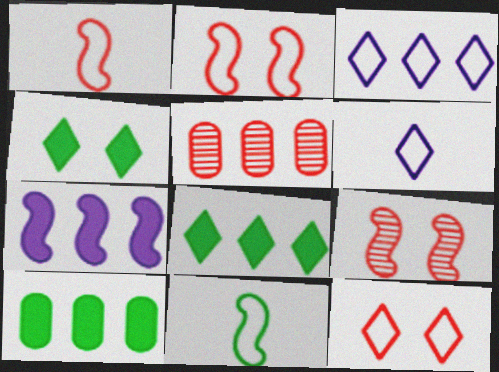[[6, 9, 10], 
[7, 9, 11]]